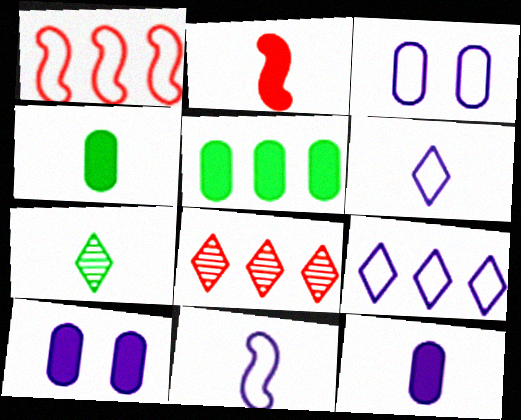[[1, 7, 10], 
[3, 9, 11]]